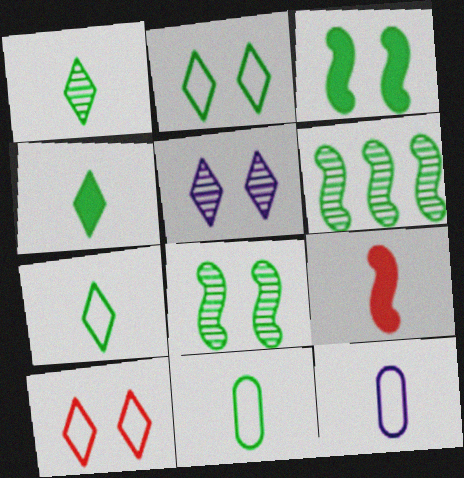[[1, 4, 7], 
[1, 9, 12]]